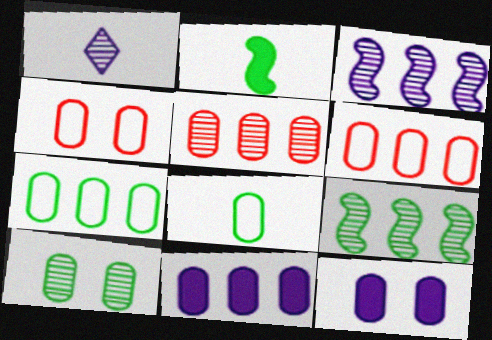[[4, 10, 12], 
[5, 7, 11], 
[5, 8, 12]]